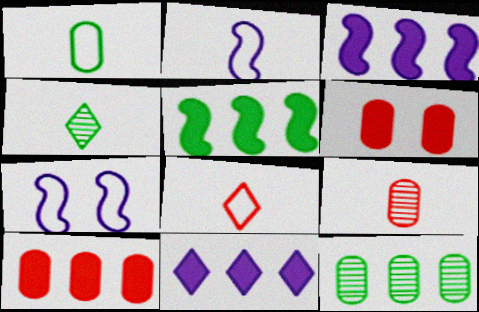[[1, 2, 8], 
[4, 7, 10], 
[5, 10, 11]]